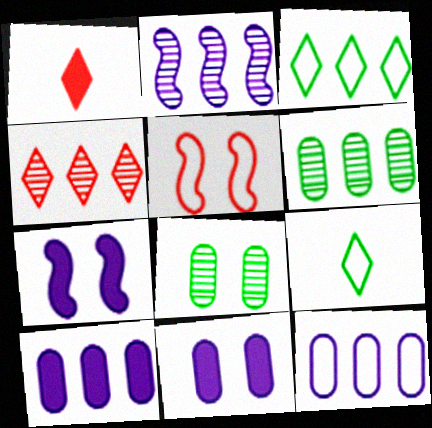[[2, 4, 6], 
[5, 9, 12]]